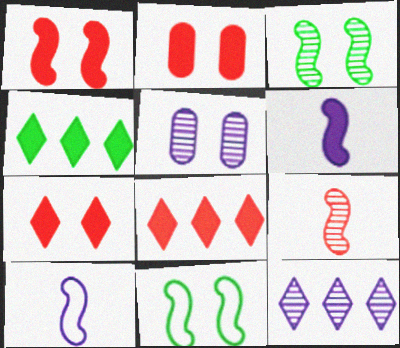[[1, 2, 7], 
[2, 4, 6], 
[5, 7, 11]]